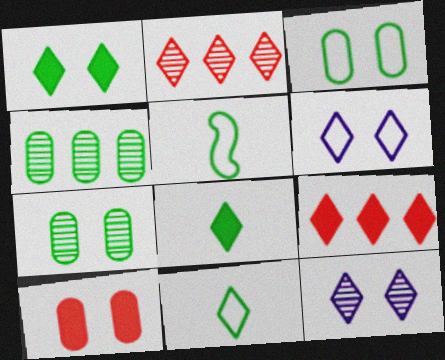[[1, 4, 5], 
[2, 6, 8], 
[9, 11, 12]]